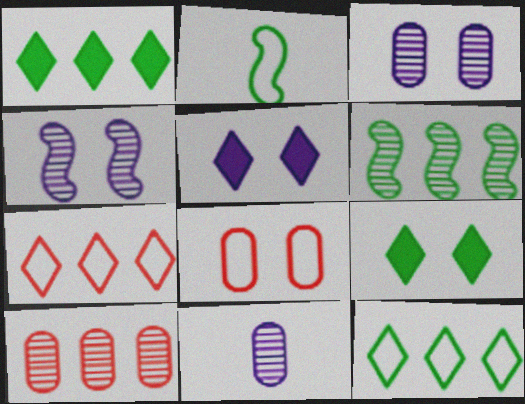[[2, 5, 10], 
[4, 8, 9]]